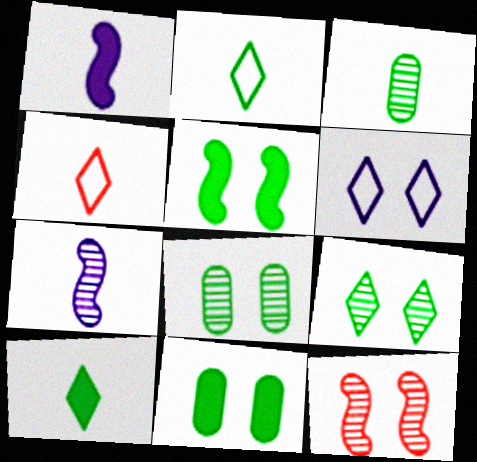[[1, 3, 4], 
[6, 11, 12]]